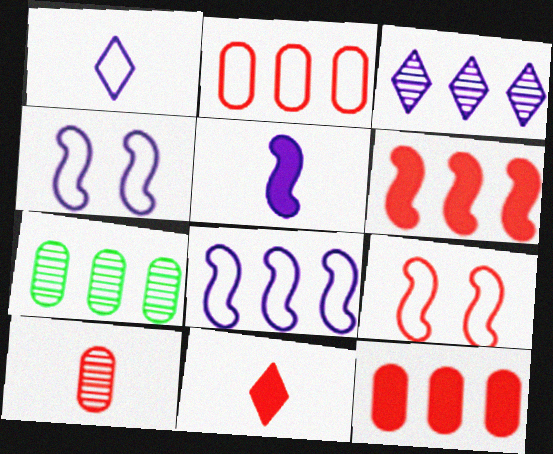[[4, 7, 11]]